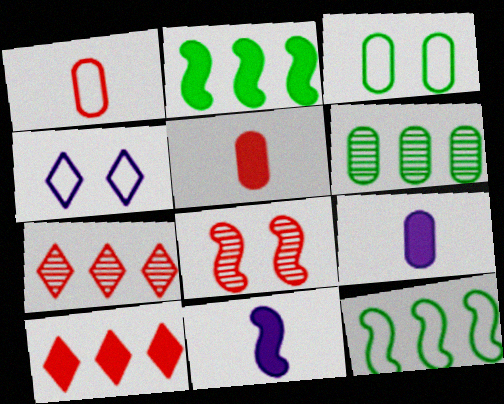[[1, 4, 12], 
[1, 8, 10], 
[3, 7, 11], 
[8, 11, 12]]